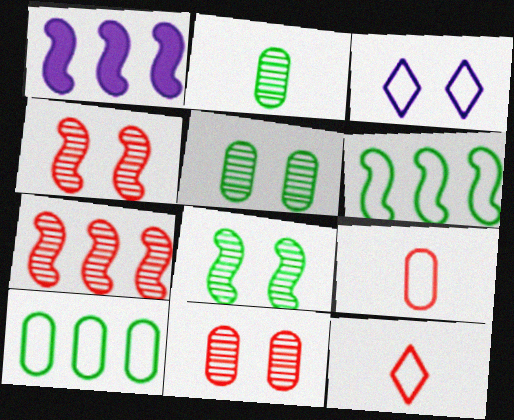[[1, 5, 12], 
[1, 6, 7], 
[3, 6, 9]]